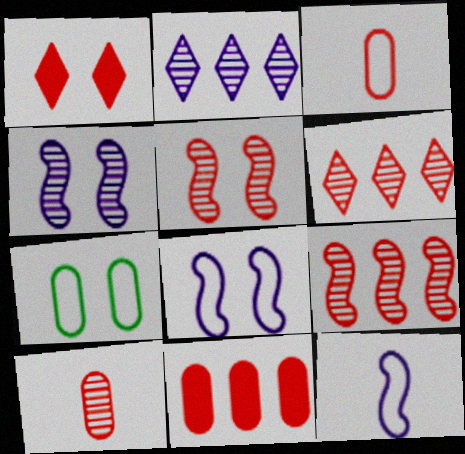[[1, 3, 9], 
[1, 4, 7], 
[5, 6, 10]]